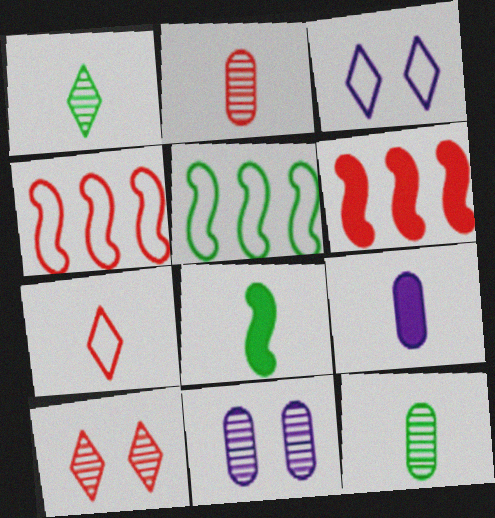[[3, 6, 12], 
[5, 9, 10]]